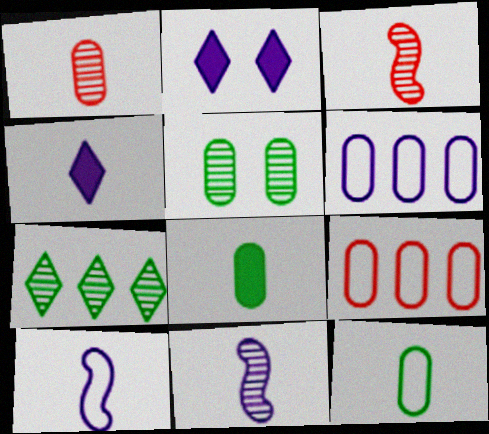[[2, 6, 11], 
[3, 4, 12]]